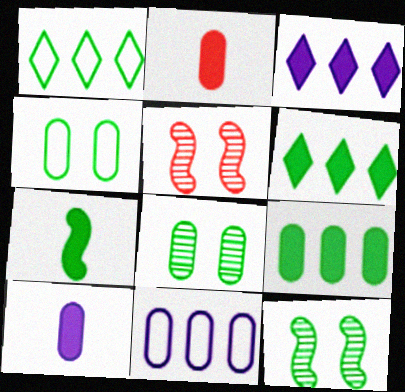[[1, 5, 10], 
[1, 7, 8], 
[2, 8, 11]]